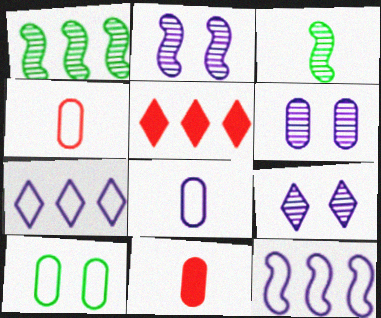[[2, 6, 9]]